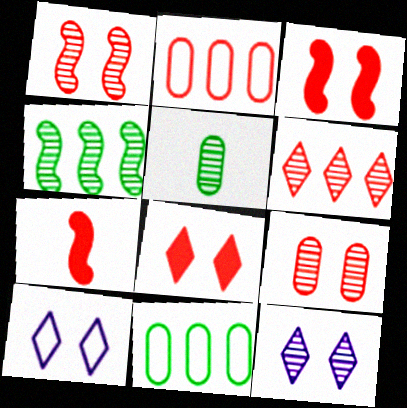[[7, 11, 12]]